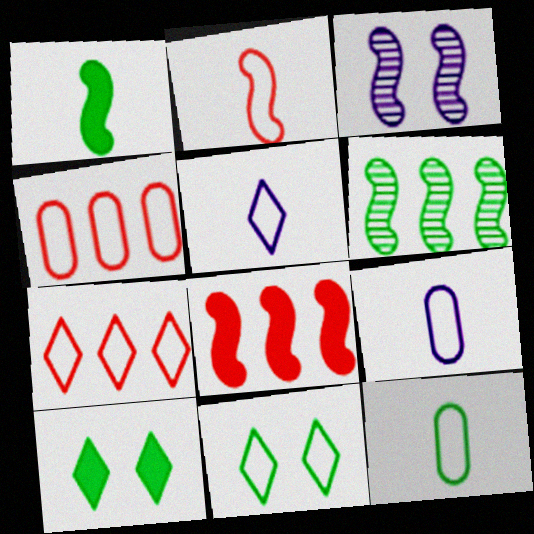[[2, 5, 12], 
[5, 7, 11], 
[6, 10, 12]]